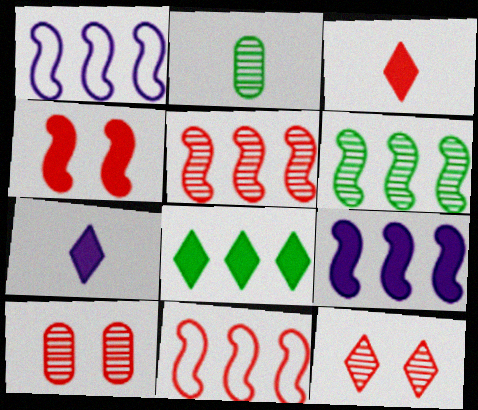[[3, 10, 11], 
[6, 9, 11]]